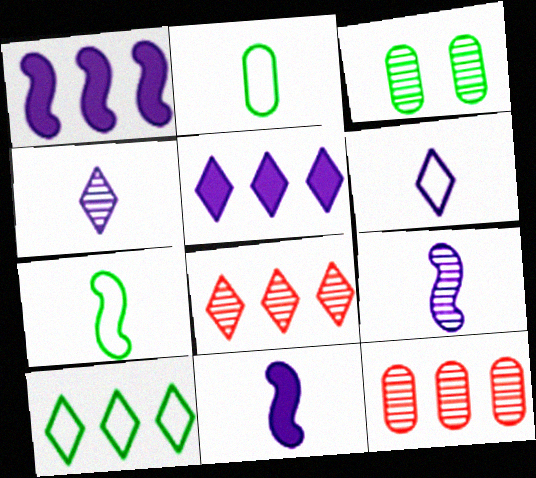[[1, 10, 12], 
[3, 8, 9], 
[5, 8, 10]]